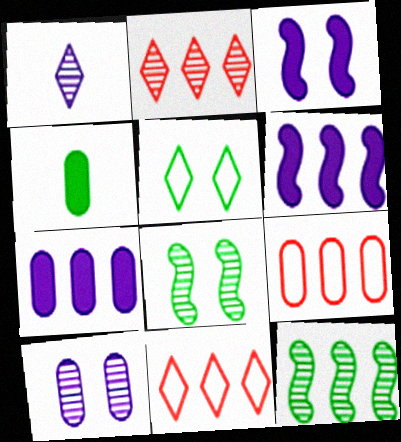[[4, 5, 12], 
[4, 9, 10], 
[7, 11, 12]]